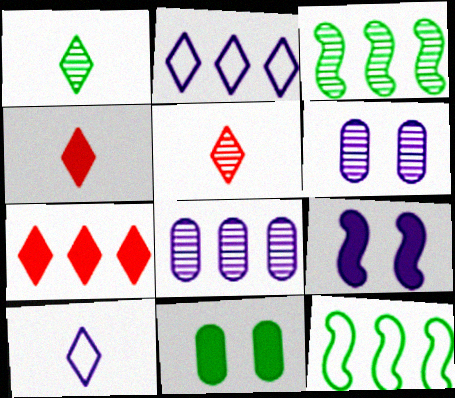[[1, 4, 10], 
[1, 11, 12], 
[3, 5, 6], 
[4, 6, 12], 
[7, 8, 12], 
[8, 9, 10]]